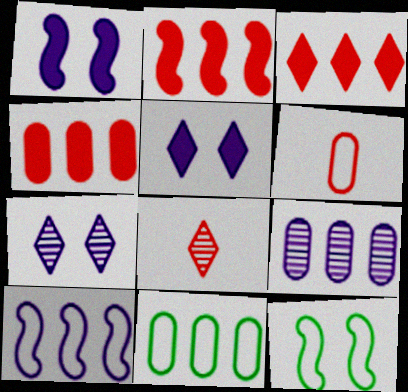[[1, 8, 11], 
[2, 3, 4], 
[4, 9, 11]]